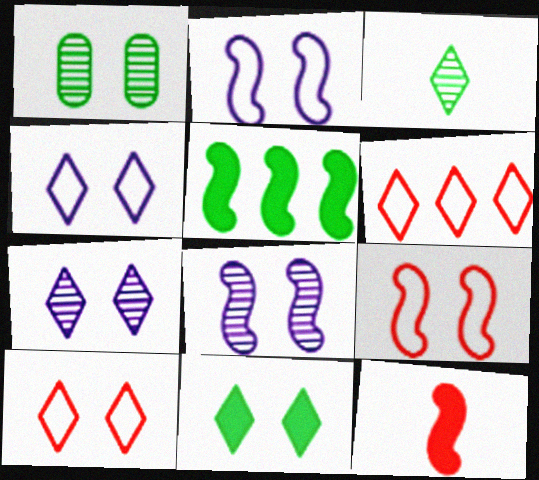[[7, 10, 11]]